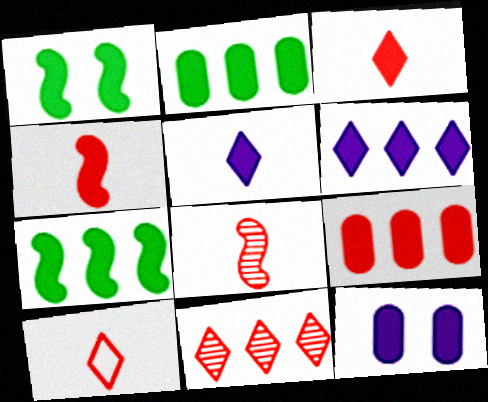[[1, 5, 9], 
[3, 7, 12], 
[6, 7, 9]]